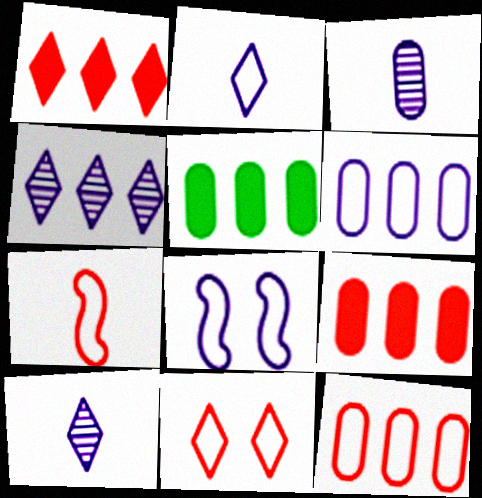[[2, 6, 8], 
[7, 11, 12]]